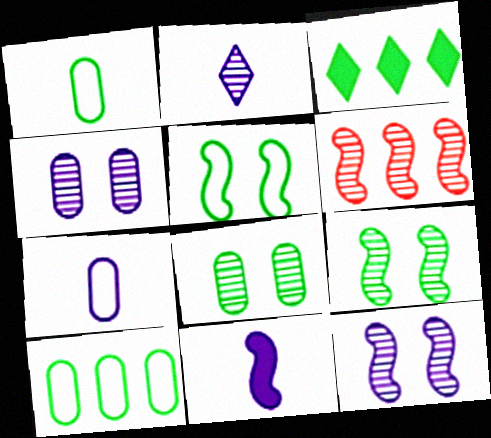[[1, 3, 9], 
[2, 6, 8], 
[2, 7, 11], 
[5, 6, 11]]